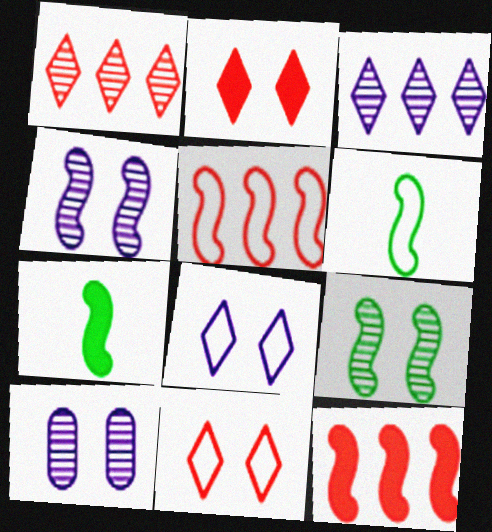[[4, 5, 7], 
[4, 6, 12]]